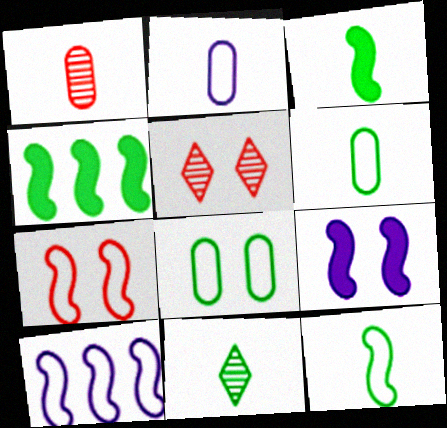[[2, 4, 5], 
[3, 6, 11], 
[4, 8, 11], 
[5, 8, 9], 
[7, 10, 12]]